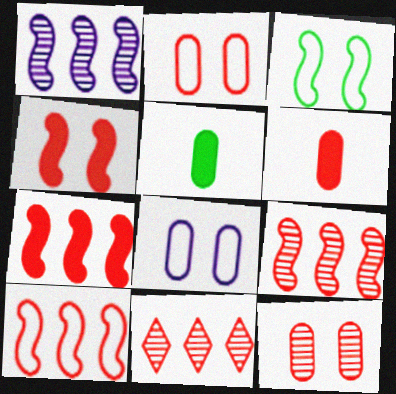[[7, 9, 10]]